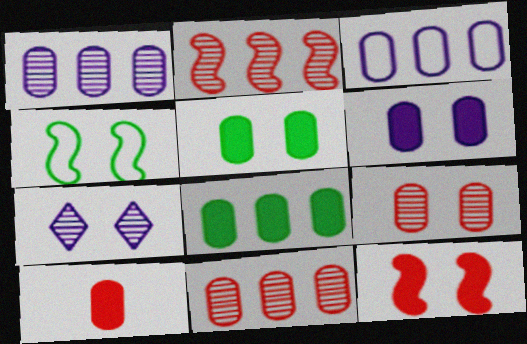[[3, 8, 11], 
[6, 8, 10]]